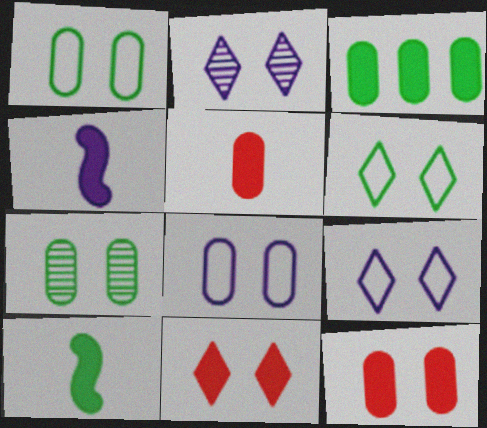[[2, 6, 11], 
[3, 4, 11], 
[7, 8, 12]]